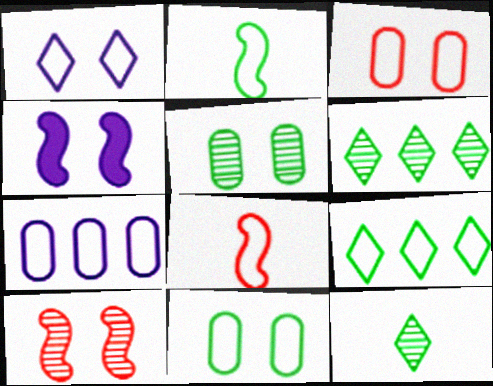[[2, 9, 11]]